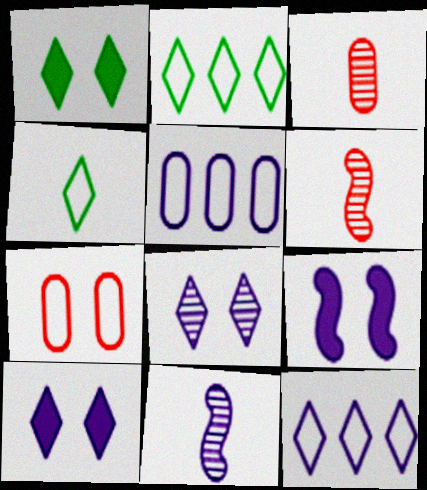[[1, 5, 6], 
[2, 3, 9], 
[5, 10, 11]]